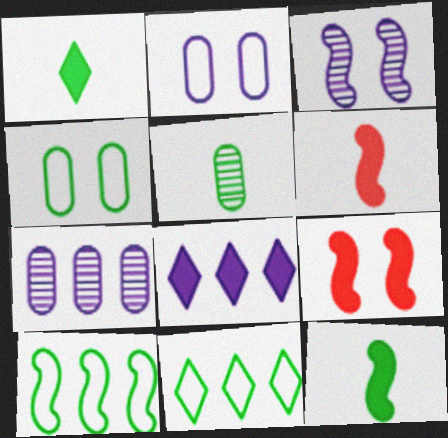[[3, 6, 10]]